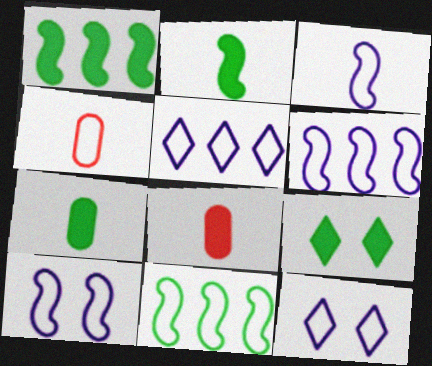[[1, 7, 9], 
[3, 6, 10], 
[4, 11, 12]]